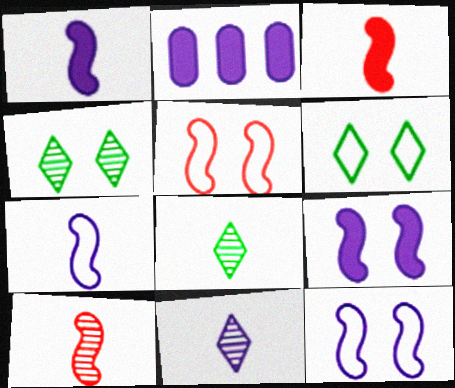[[2, 5, 8], 
[2, 6, 10], 
[2, 11, 12]]